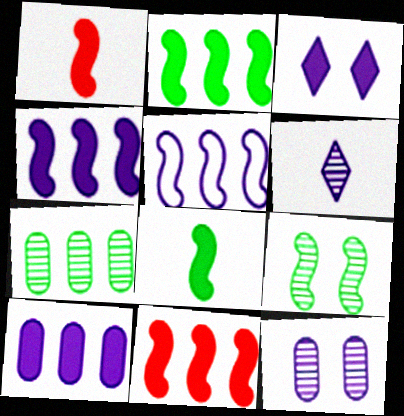[[1, 5, 9], 
[2, 4, 11]]